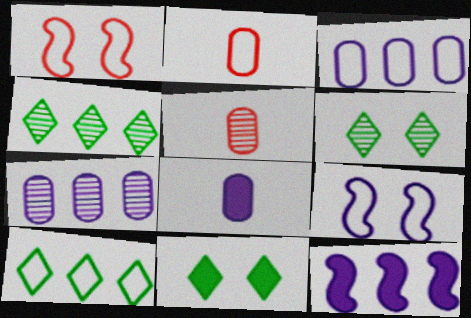[[1, 4, 8], 
[2, 6, 12], 
[2, 9, 10]]